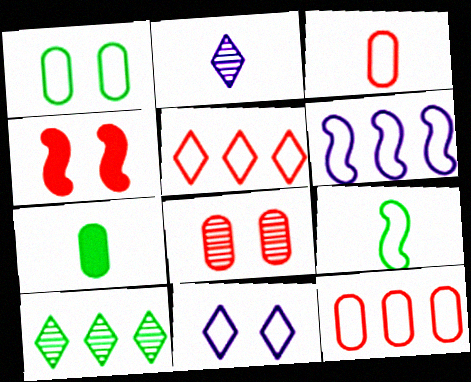[[9, 11, 12]]